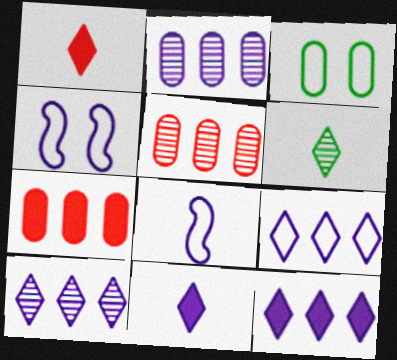[[2, 4, 11], 
[4, 6, 7], 
[9, 10, 12]]